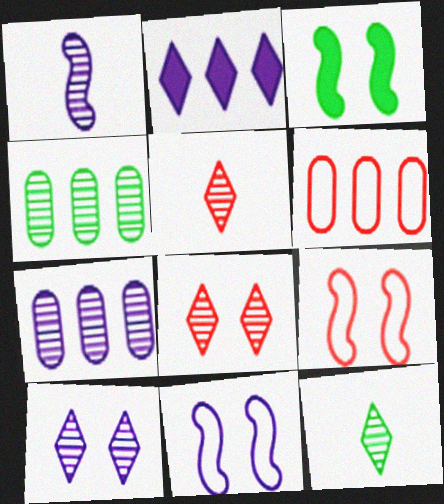[[1, 4, 8], 
[1, 7, 10]]